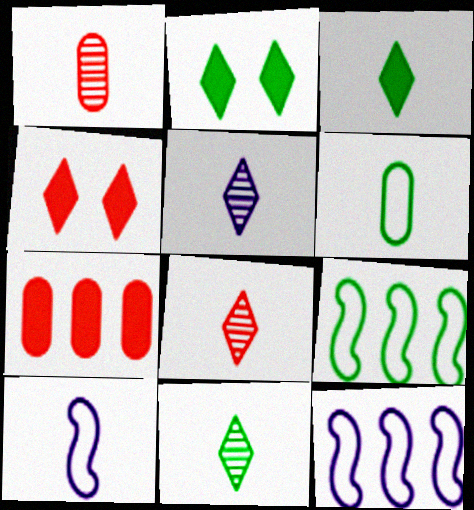[[1, 2, 12], 
[1, 3, 10], 
[5, 8, 11]]